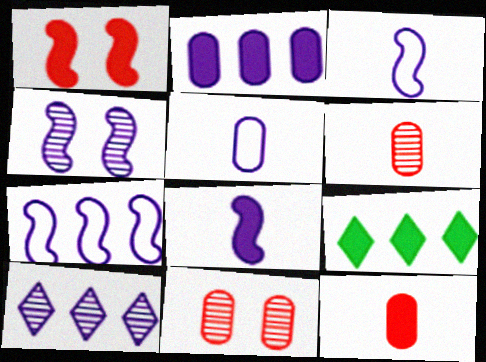[[2, 7, 10], 
[3, 9, 11], 
[4, 7, 8]]